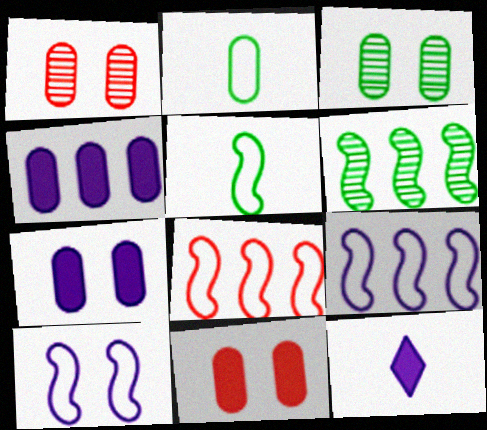[[1, 2, 4], 
[3, 8, 12], 
[5, 8, 10]]